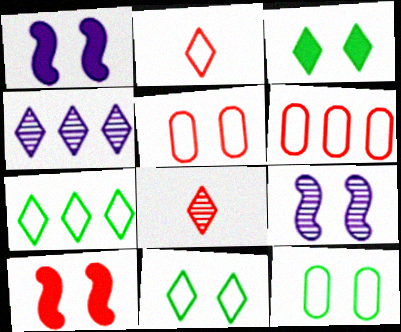[[2, 3, 4], 
[3, 5, 9], 
[6, 8, 10]]